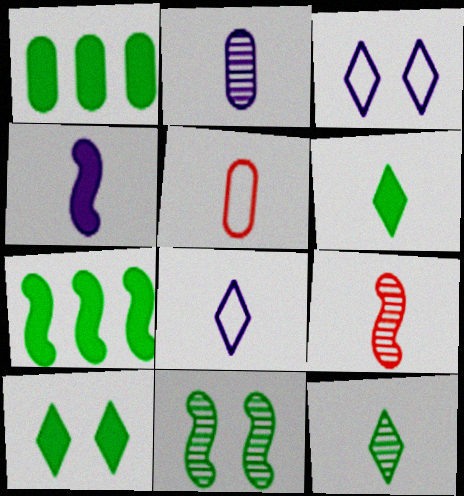[[1, 3, 9], 
[2, 4, 8], 
[2, 9, 12], 
[4, 5, 12]]